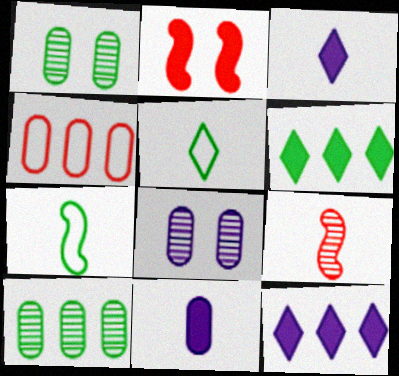[[1, 4, 11], 
[1, 6, 7], 
[2, 6, 11], 
[5, 9, 11]]